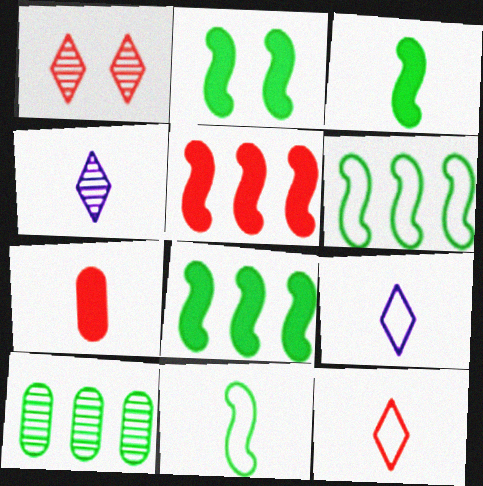[[2, 3, 8], 
[4, 7, 11]]